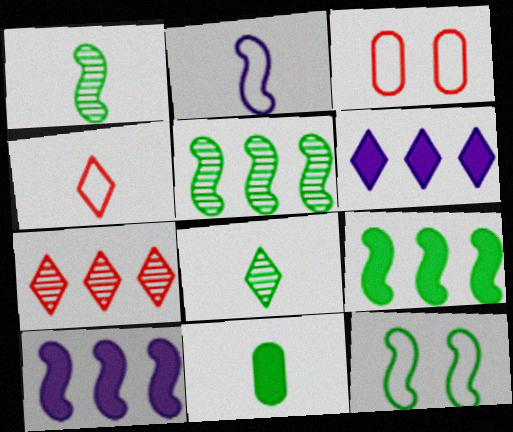[[1, 3, 6], 
[1, 9, 12], 
[3, 8, 10]]